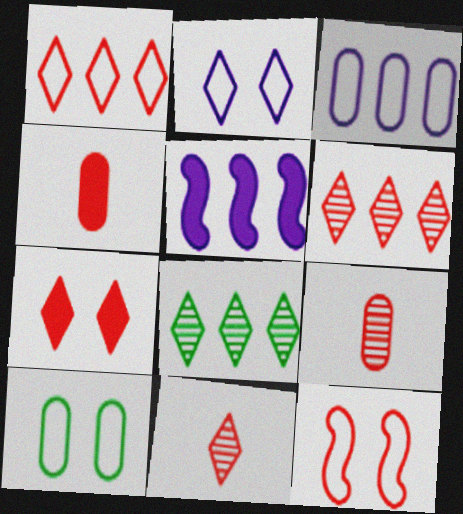[[1, 7, 11], 
[2, 10, 12], 
[4, 6, 12], 
[5, 10, 11]]